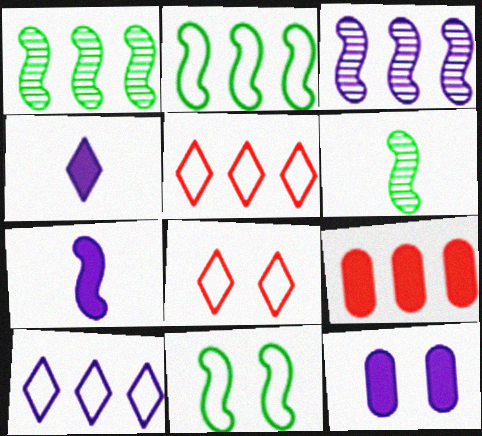[[1, 9, 10], 
[5, 6, 12]]